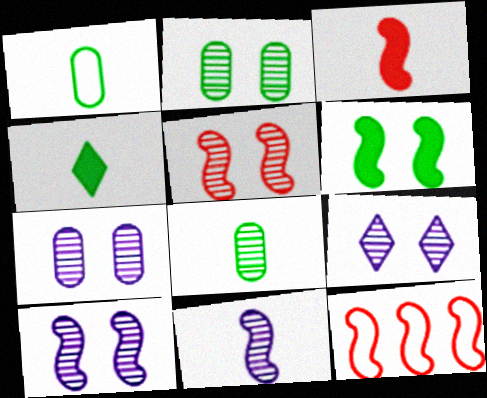[[2, 5, 9], 
[3, 5, 12], 
[4, 7, 12], 
[6, 11, 12], 
[7, 9, 10]]